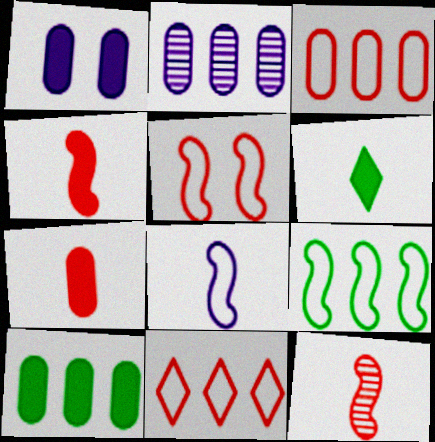[[1, 7, 10], 
[2, 3, 10], 
[2, 5, 6], 
[5, 8, 9]]